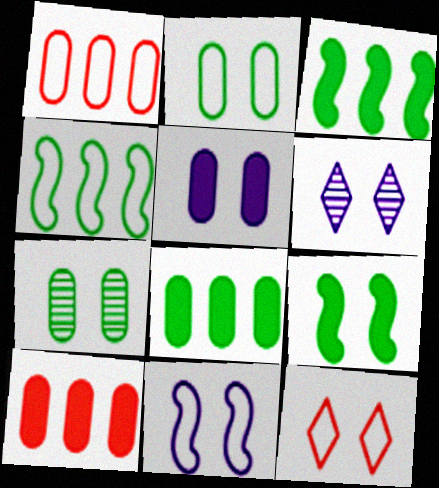[[2, 11, 12], 
[5, 6, 11]]